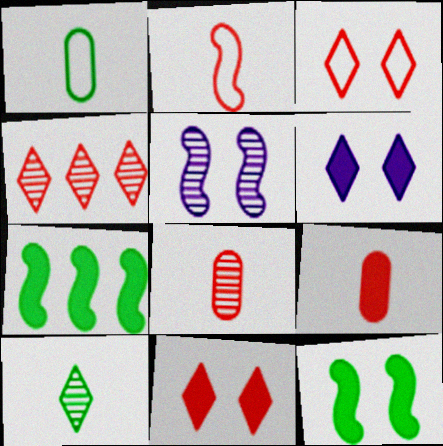[[2, 5, 7], 
[6, 7, 9]]